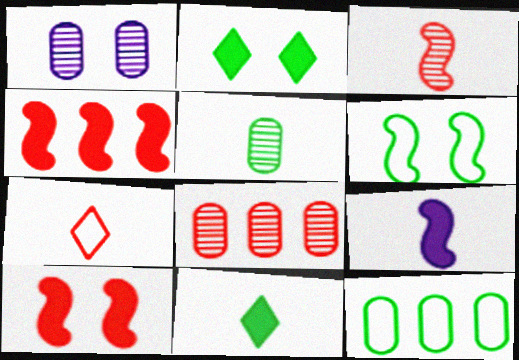[[1, 5, 8], 
[5, 7, 9], 
[7, 8, 10]]